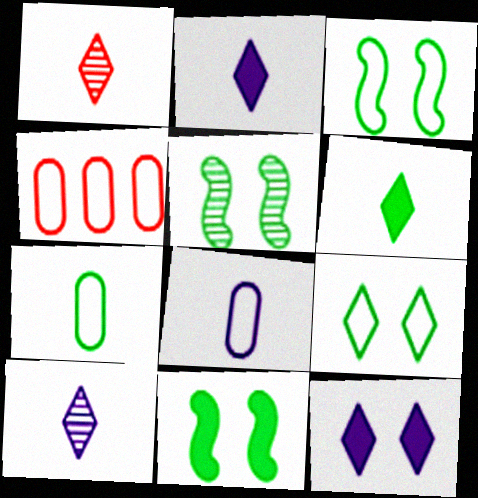[[2, 4, 5], 
[3, 5, 11], 
[4, 10, 11]]